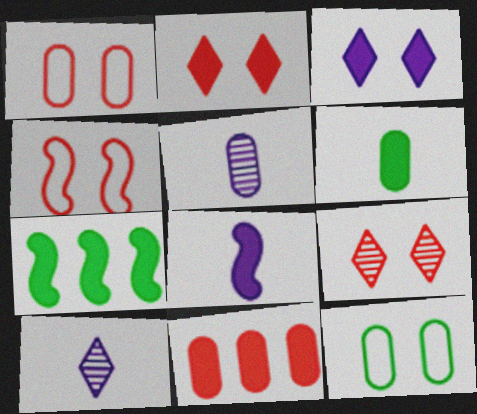[[1, 7, 10], 
[5, 11, 12]]